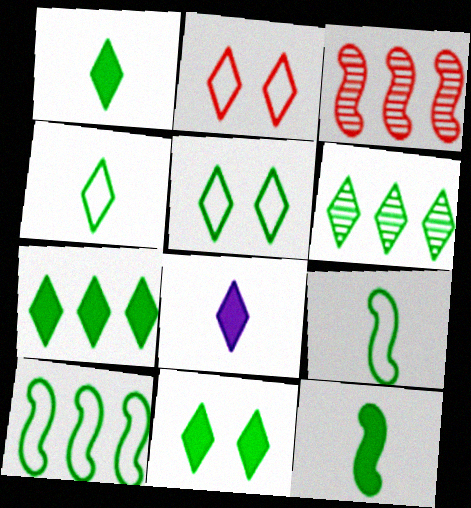[[1, 5, 6], 
[1, 7, 11], 
[2, 6, 8], 
[4, 6, 11]]